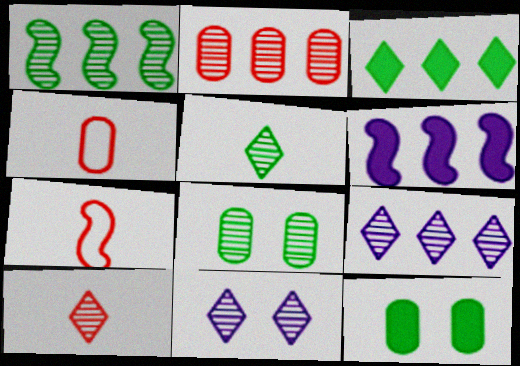[[1, 2, 9], 
[1, 5, 8], 
[7, 9, 12]]